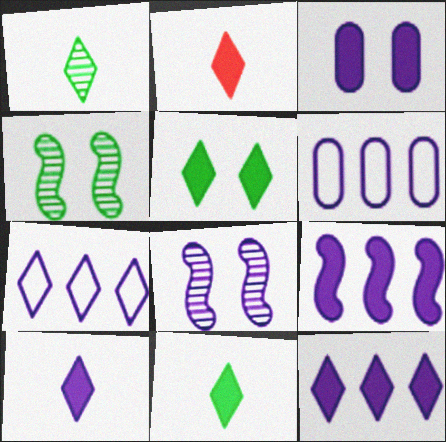[[2, 4, 6], 
[2, 5, 12], 
[2, 10, 11], 
[3, 9, 10], 
[6, 8, 10]]